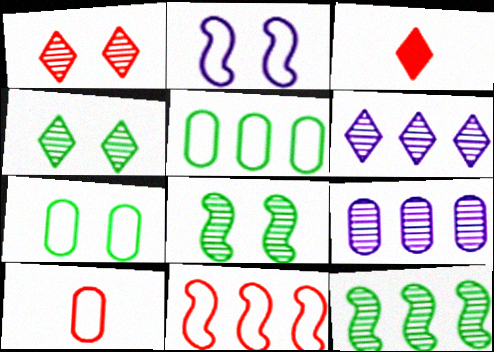[]